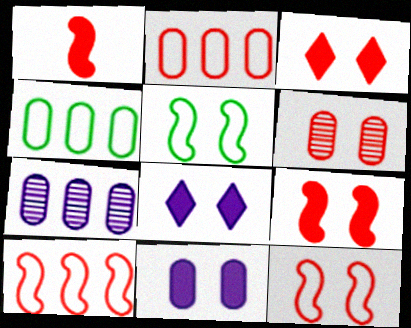[[3, 6, 12], 
[5, 6, 8]]